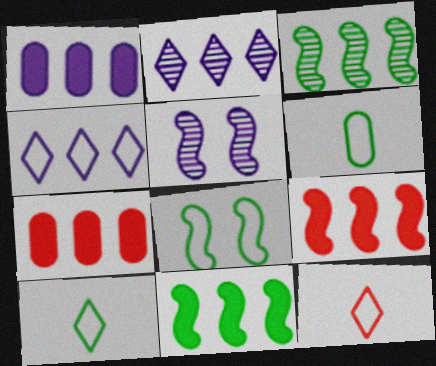[[3, 4, 7], 
[5, 7, 10]]